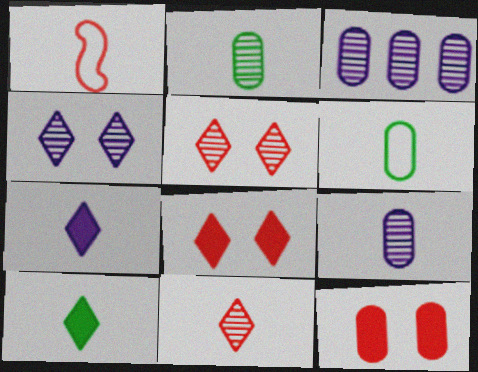[[1, 2, 7], 
[1, 9, 10], 
[3, 6, 12]]